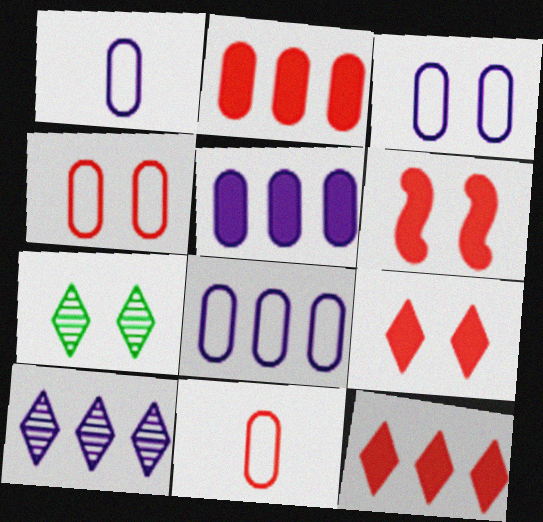[[1, 3, 8], 
[3, 6, 7]]